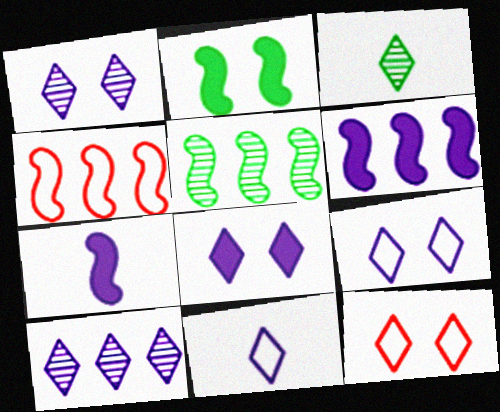[[1, 8, 9], 
[4, 5, 6], 
[8, 10, 11]]